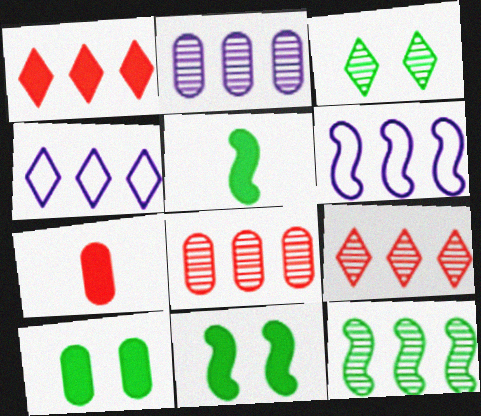[[2, 9, 12], 
[3, 6, 7]]